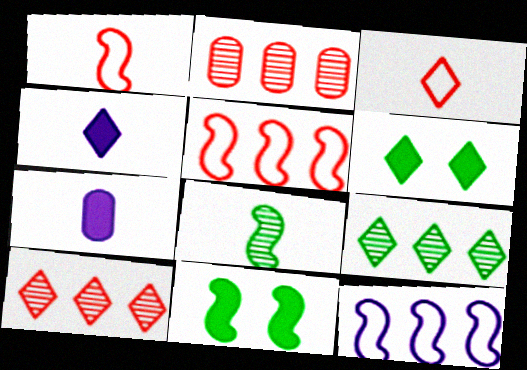[[3, 7, 8]]